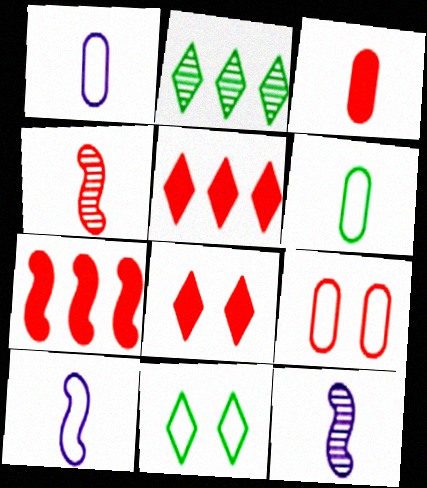[[3, 7, 8], 
[4, 5, 9]]